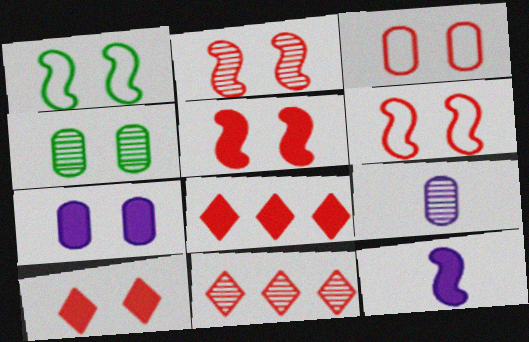[[1, 8, 9], 
[2, 3, 10], 
[2, 5, 6], 
[3, 4, 7]]